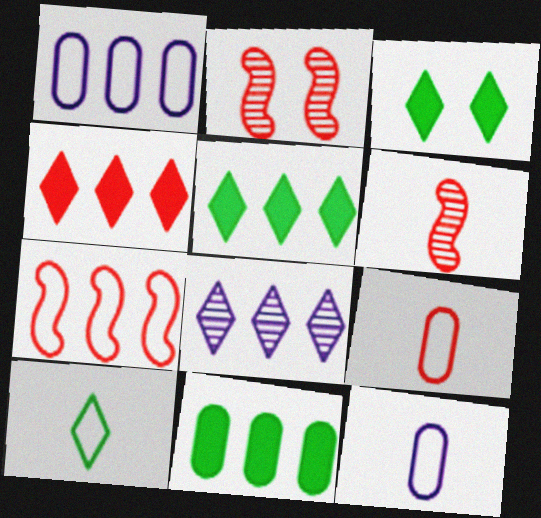[[1, 3, 6], 
[2, 4, 9], 
[2, 5, 12], 
[7, 8, 11]]